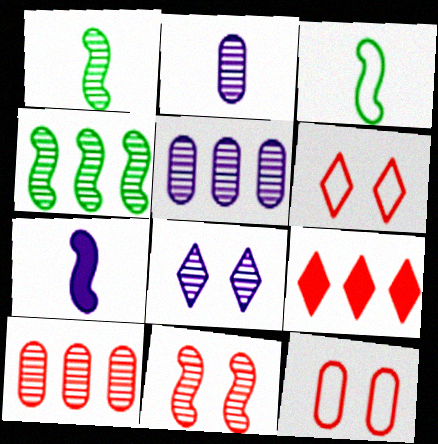[[1, 8, 10]]